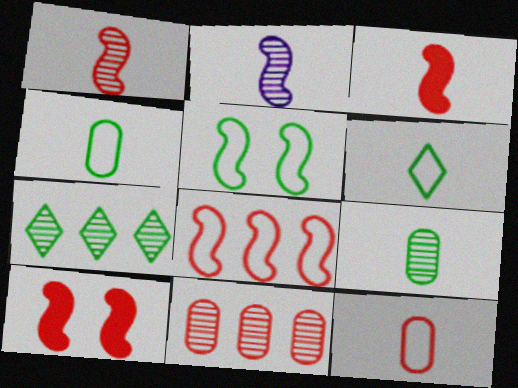[[1, 8, 10]]